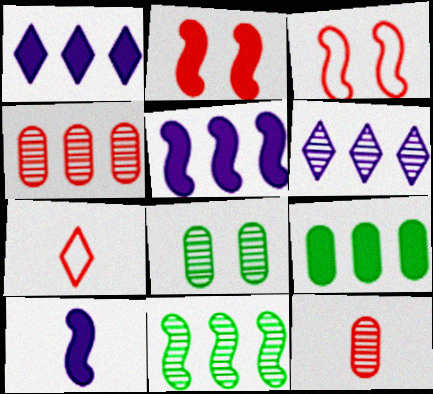[[2, 4, 7], 
[3, 10, 11], 
[4, 6, 11], 
[5, 7, 8]]